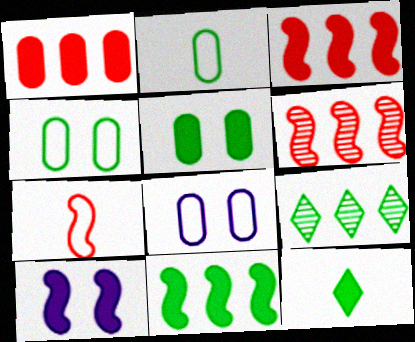[[1, 10, 12], 
[5, 11, 12], 
[6, 8, 12]]